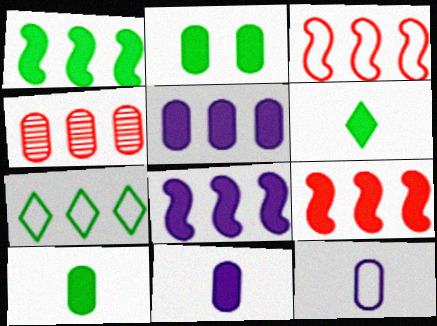[[1, 2, 6], 
[1, 8, 9], 
[2, 4, 12], 
[4, 7, 8]]